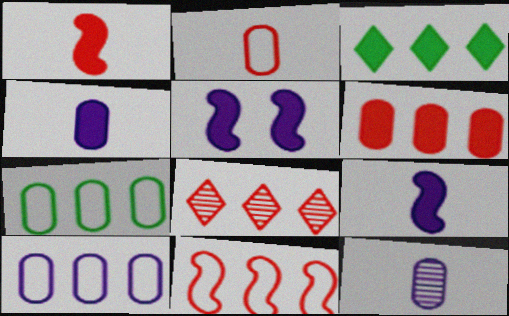[[6, 8, 11]]